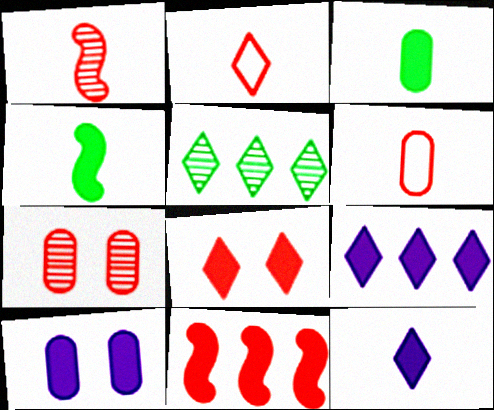[[2, 7, 11]]